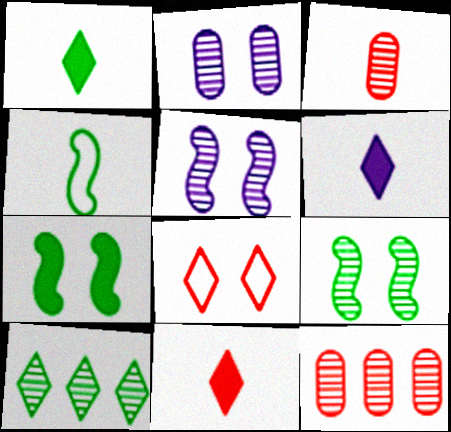[[1, 6, 11], 
[2, 7, 8], 
[3, 4, 6], 
[3, 5, 10], 
[6, 8, 10]]